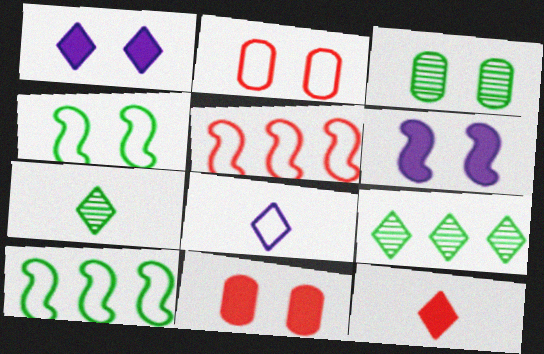[[2, 8, 10], 
[7, 8, 12]]